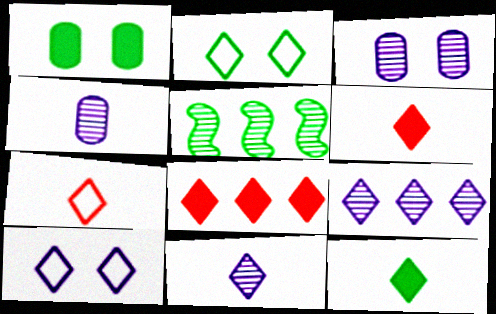[[2, 6, 9], 
[2, 8, 11], 
[7, 11, 12]]